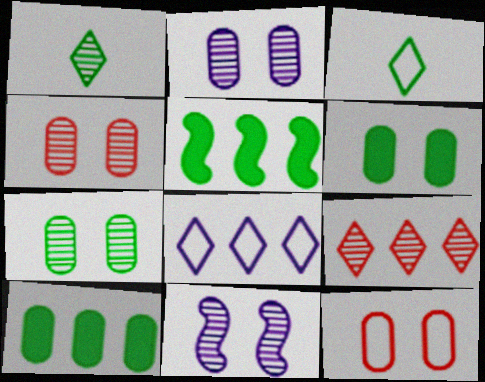[[2, 4, 7], 
[2, 6, 12], 
[3, 5, 7]]